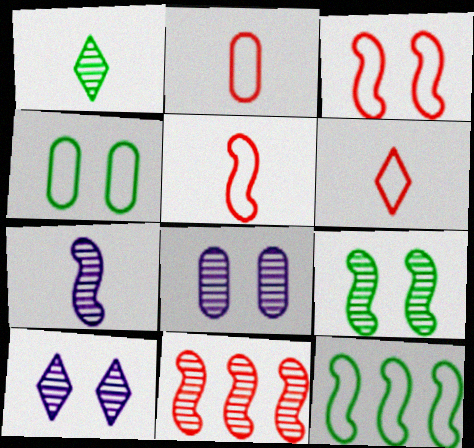[[1, 8, 11], 
[2, 5, 6], 
[7, 9, 11]]